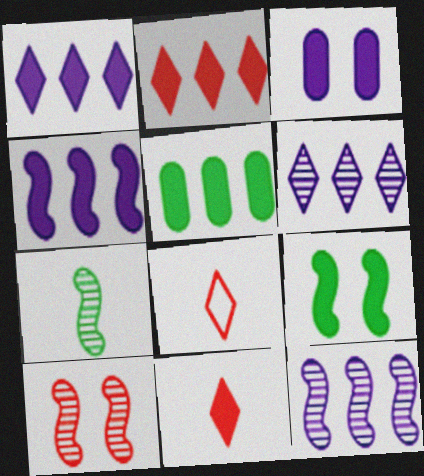[[2, 4, 5], 
[7, 10, 12]]